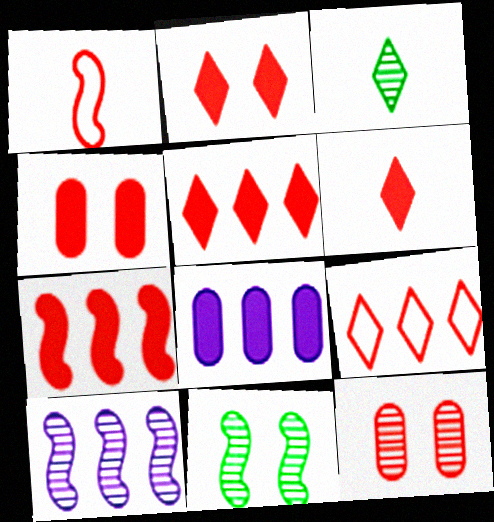[[1, 5, 12], 
[2, 5, 6], 
[3, 10, 12], 
[4, 6, 7]]